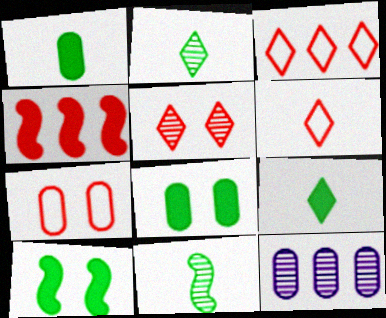[[1, 7, 12], 
[5, 11, 12], 
[6, 10, 12]]